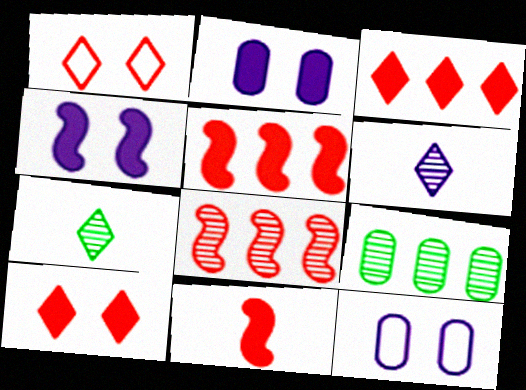[[5, 7, 12]]